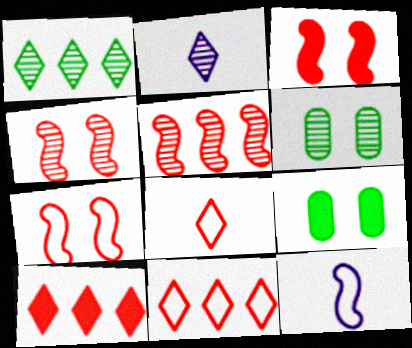[[2, 5, 6], 
[3, 4, 7], 
[6, 10, 12]]